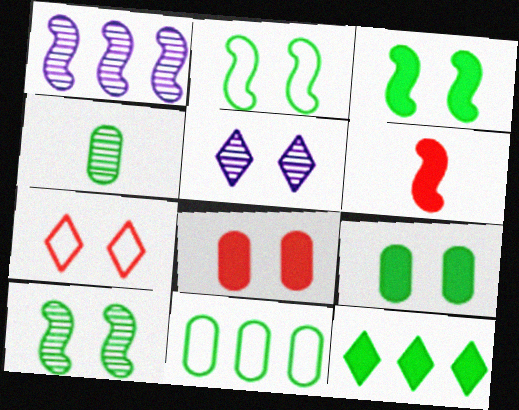[[1, 2, 6], 
[2, 3, 10], 
[2, 4, 12], 
[2, 5, 8], 
[4, 9, 11], 
[5, 6, 11]]